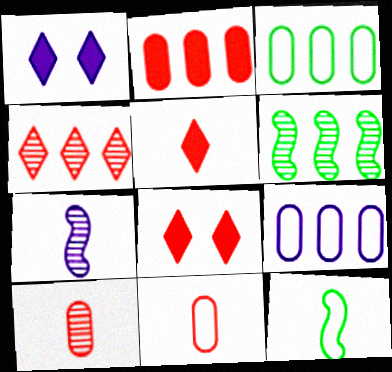[[1, 6, 11], 
[1, 7, 9], 
[3, 7, 8]]